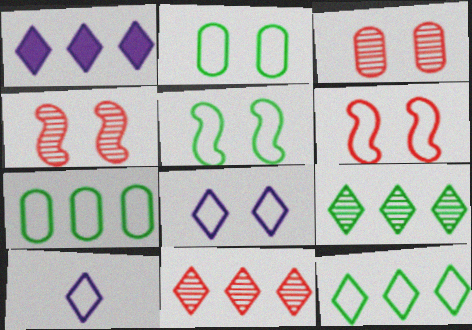[[1, 11, 12], 
[2, 6, 8], 
[6, 7, 10]]